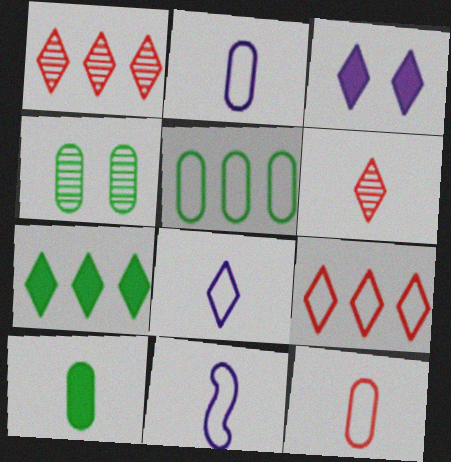[[2, 8, 11], 
[4, 5, 10], 
[6, 10, 11]]